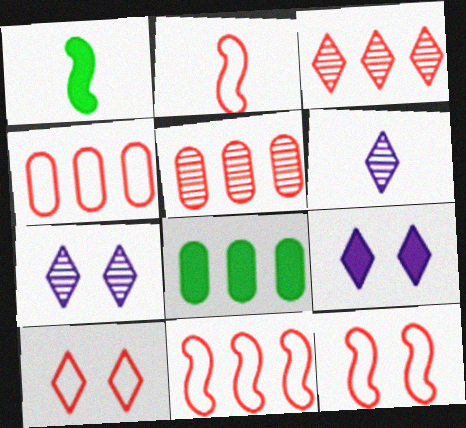[[1, 4, 7], 
[2, 4, 10], 
[2, 7, 8], 
[2, 11, 12], 
[6, 8, 12]]